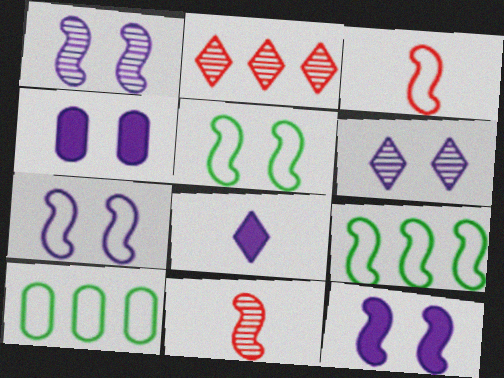[[1, 7, 12], 
[3, 7, 9], 
[4, 6, 7], 
[9, 11, 12]]